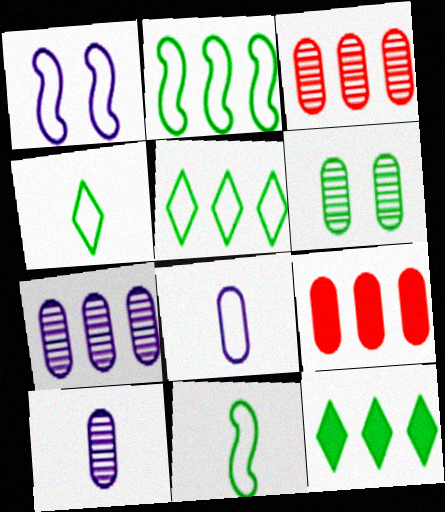[[3, 6, 10], 
[6, 8, 9], 
[6, 11, 12]]